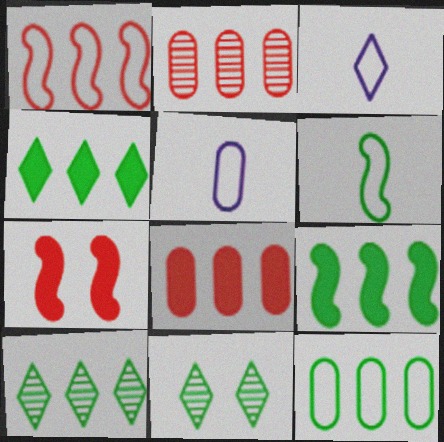[[5, 7, 10], 
[9, 10, 12]]